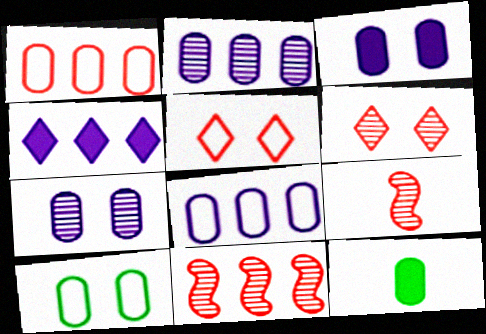[[1, 7, 12], 
[4, 9, 10]]